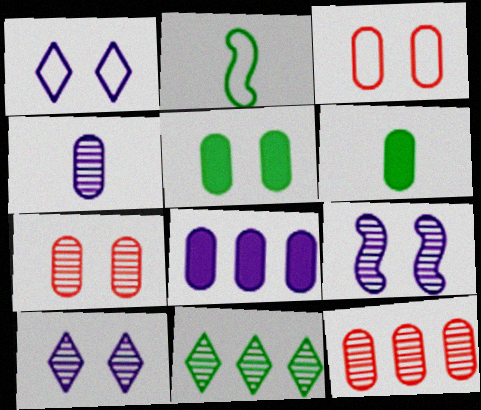[[2, 5, 11]]